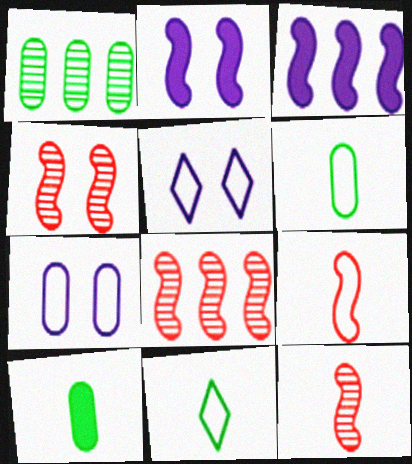[[4, 8, 12], 
[5, 8, 10]]